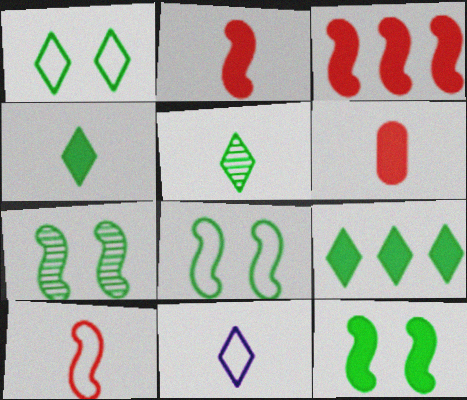[[1, 5, 9], 
[7, 8, 12]]